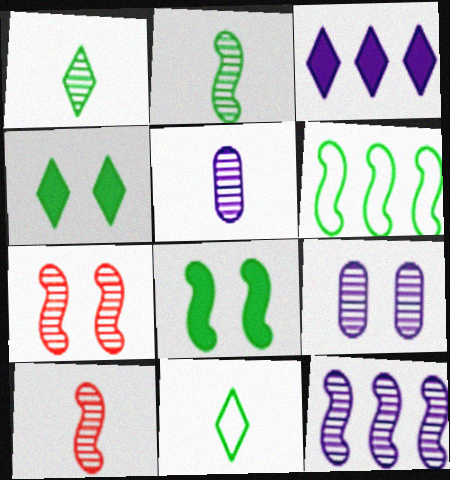[[1, 5, 10], 
[2, 6, 8], 
[2, 7, 12]]